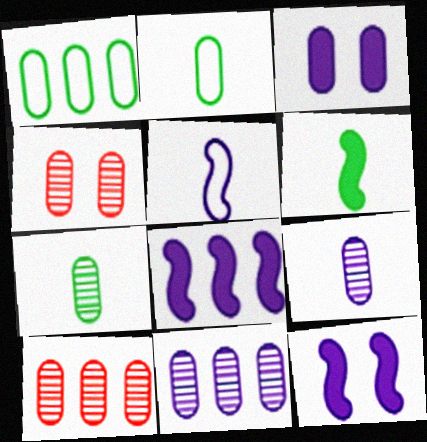[[2, 3, 10], 
[4, 7, 11]]